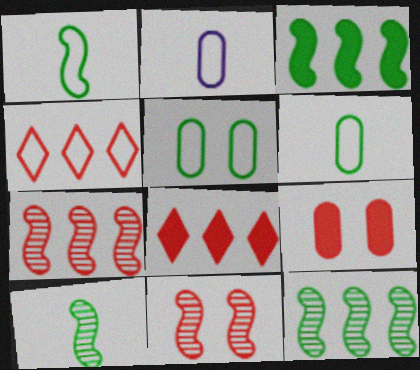[]